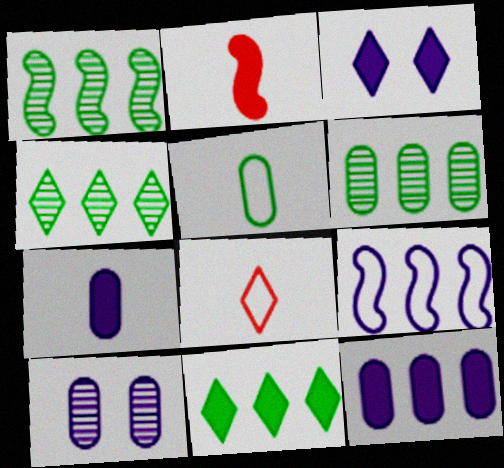[[1, 4, 6], 
[3, 4, 8]]